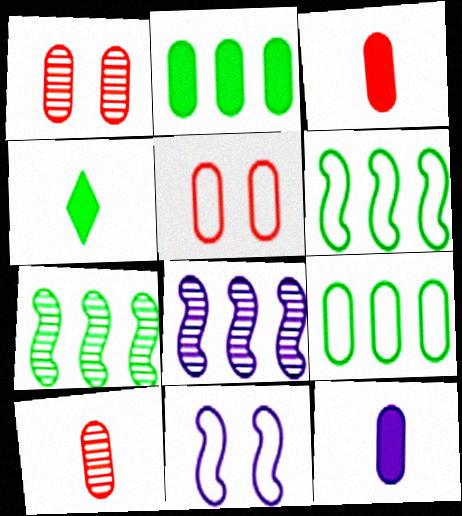[[1, 9, 12], 
[4, 5, 8]]